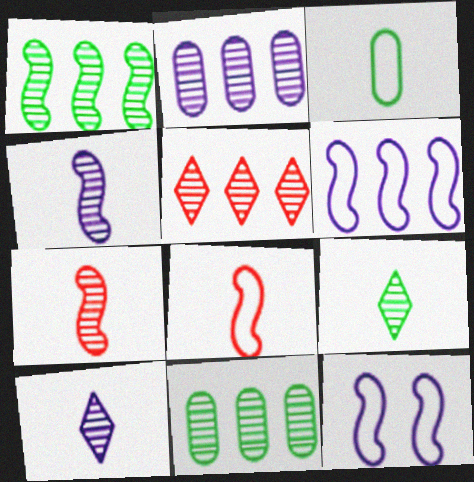[[1, 2, 5]]